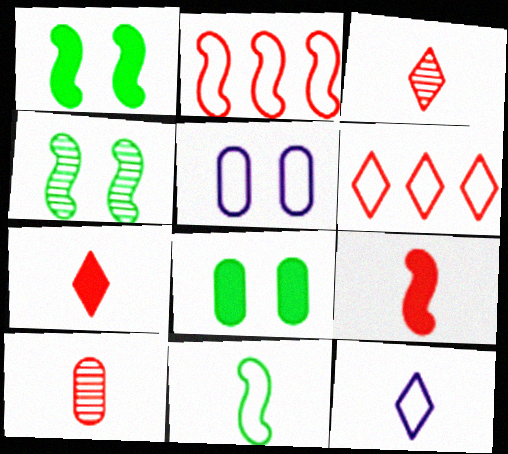[[5, 6, 11]]